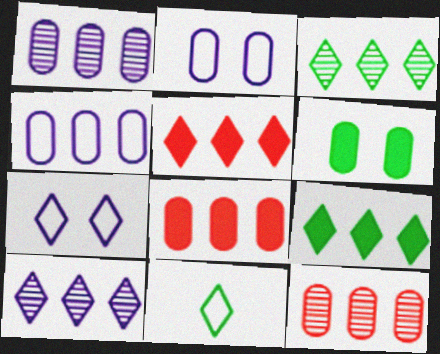[]